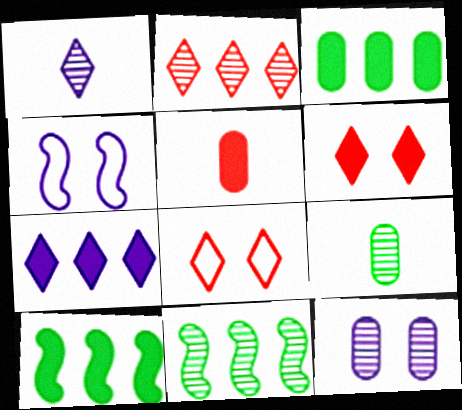[]